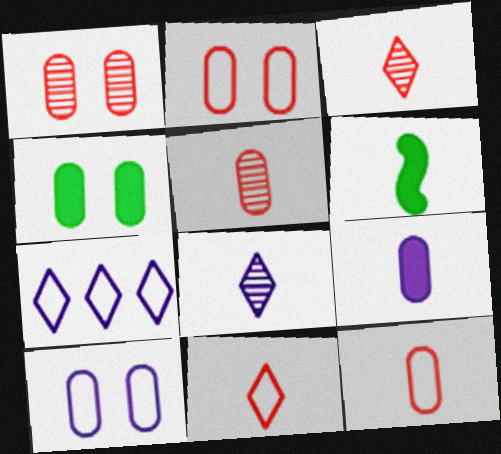[[1, 4, 10], 
[1, 6, 7], 
[6, 8, 12]]